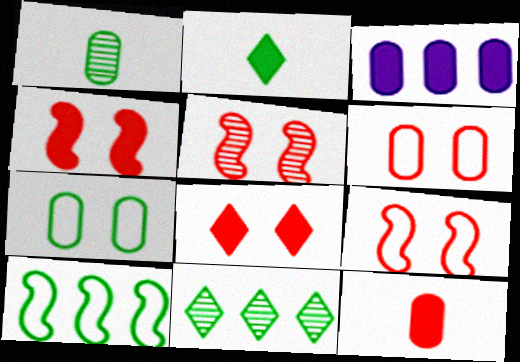[[1, 3, 6], 
[2, 3, 4], 
[4, 5, 9], 
[5, 6, 8]]